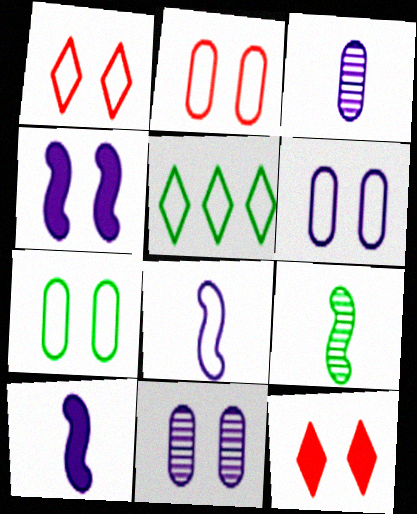[[2, 5, 8], 
[2, 6, 7]]